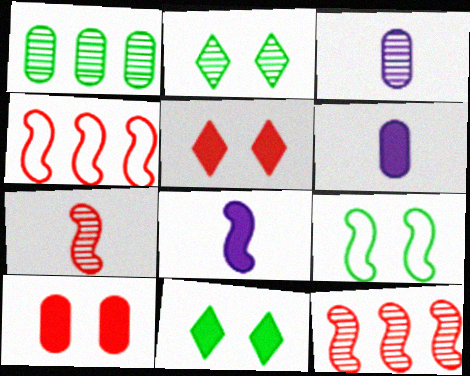[[2, 3, 12], 
[2, 4, 6], 
[3, 4, 11], 
[8, 9, 12]]